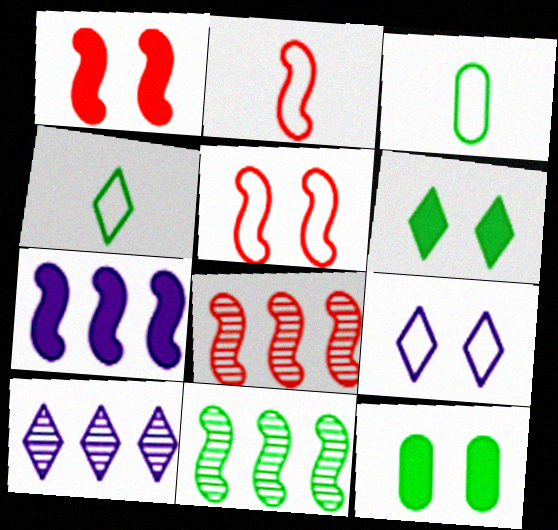[[1, 2, 8], 
[1, 3, 10], 
[2, 10, 12], 
[3, 6, 11], 
[4, 11, 12]]